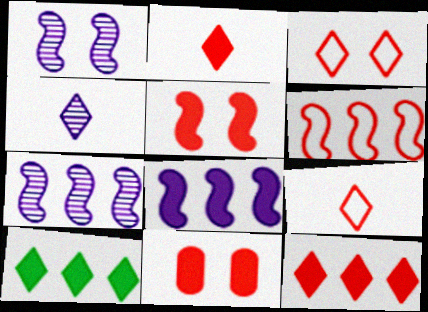[[3, 4, 10]]